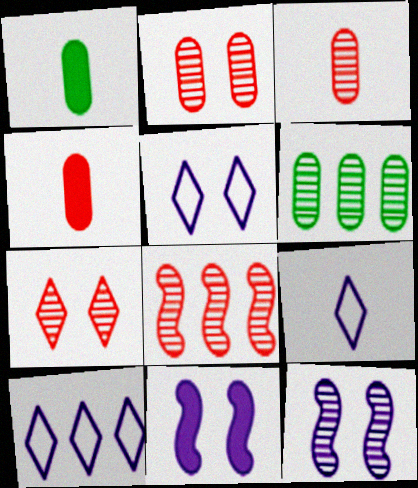[[1, 5, 8], 
[3, 7, 8], 
[5, 9, 10]]